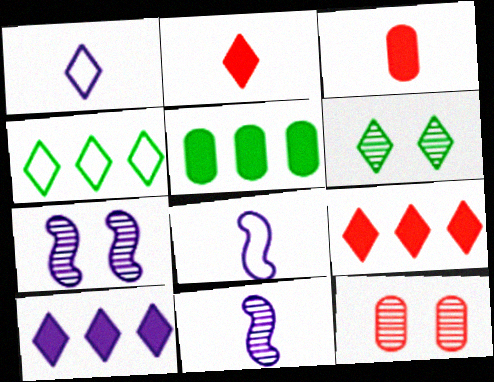[[1, 6, 9], 
[3, 4, 7], 
[6, 7, 12]]